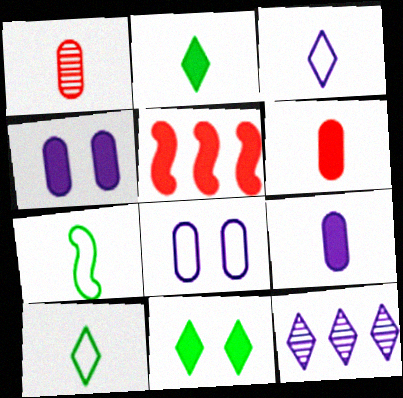[[2, 4, 5], 
[5, 9, 11]]